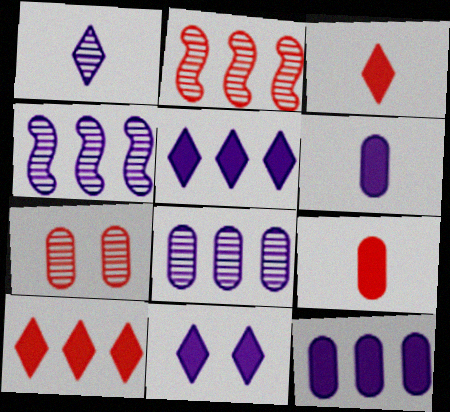[]